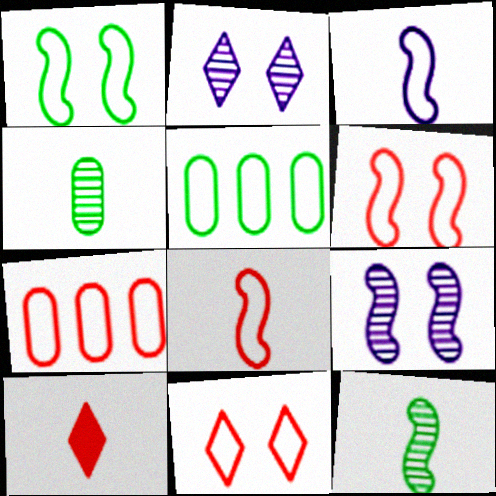[[3, 4, 10], 
[3, 5, 11], 
[5, 9, 10], 
[7, 8, 11]]